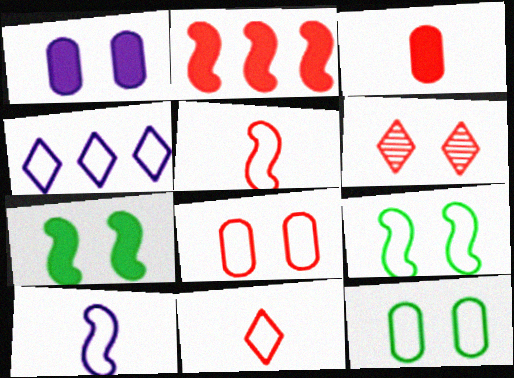[[1, 6, 9], 
[4, 5, 12]]